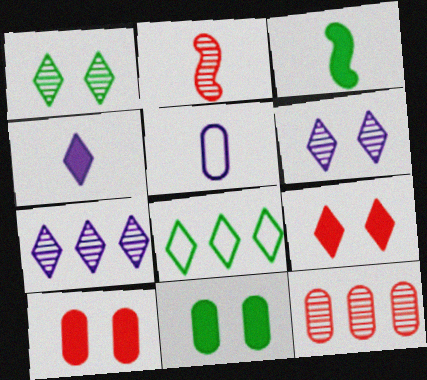[[5, 11, 12]]